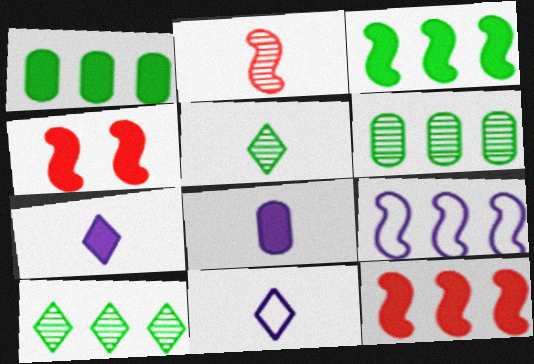[[1, 4, 7], 
[4, 6, 11]]